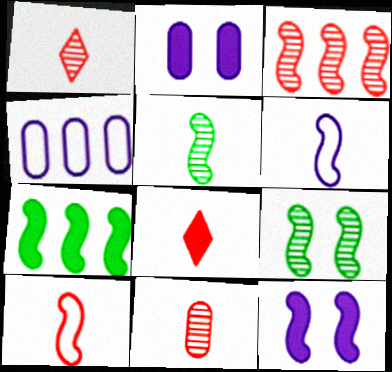[[2, 7, 8], 
[4, 8, 9], 
[8, 10, 11]]